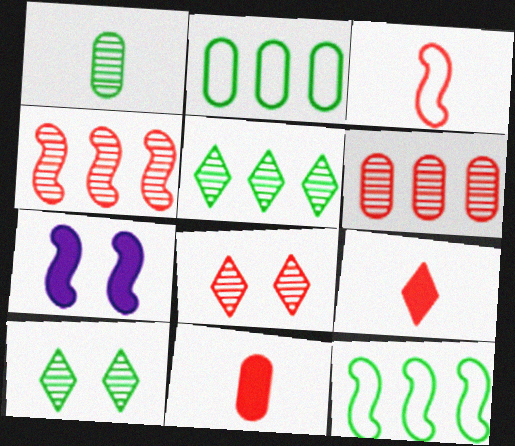[]